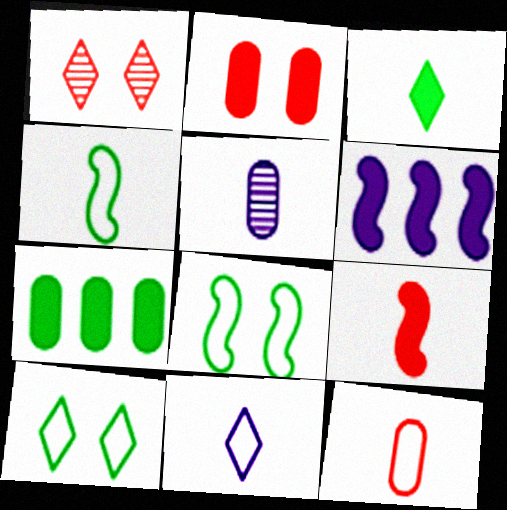[[2, 3, 6], 
[4, 11, 12]]